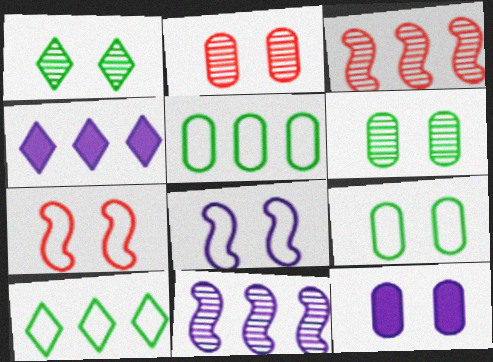[[1, 7, 12], 
[2, 9, 12], 
[3, 4, 5]]